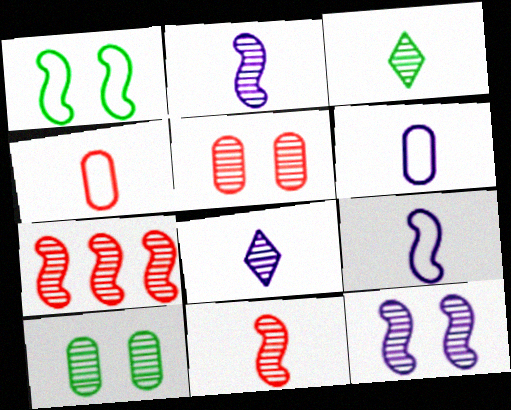[[7, 8, 10]]